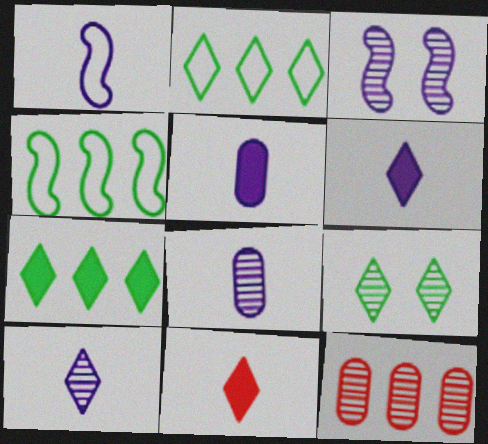[[1, 5, 10], 
[1, 6, 8]]